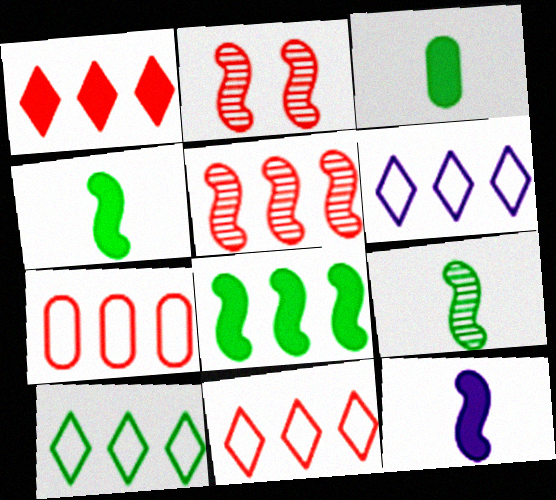[[1, 5, 7], 
[2, 3, 6], 
[6, 10, 11]]